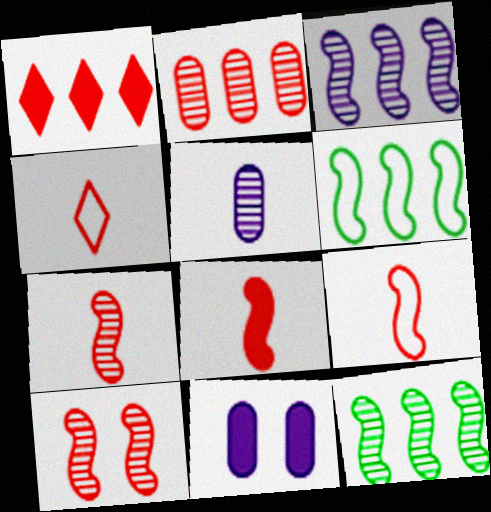[[4, 11, 12], 
[7, 8, 9]]